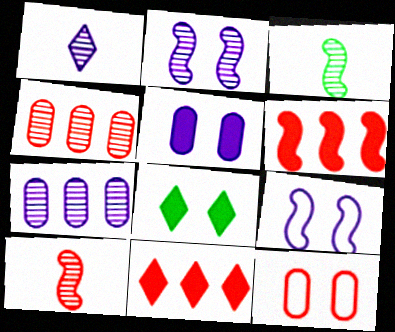[[1, 2, 7], 
[2, 8, 12], 
[3, 6, 9], 
[10, 11, 12]]